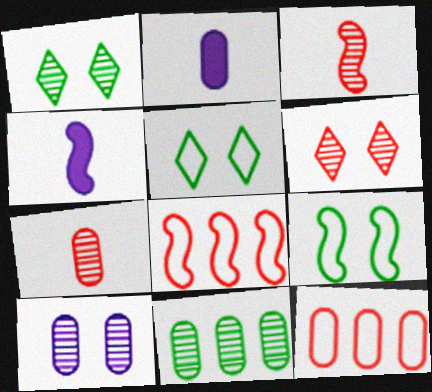[[1, 2, 8], 
[1, 4, 12], 
[7, 10, 11]]